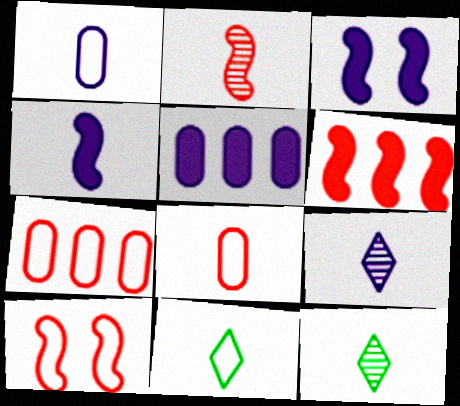[[1, 4, 9], 
[2, 6, 10], 
[3, 7, 12], 
[4, 8, 12], 
[5, 10, 12]]